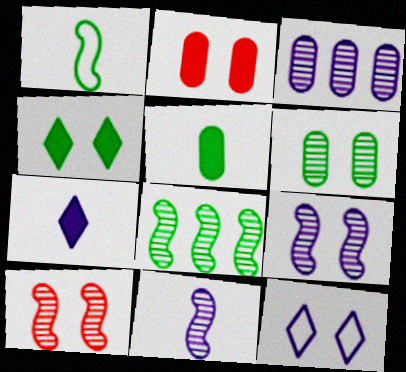[[8, 10, 11]]